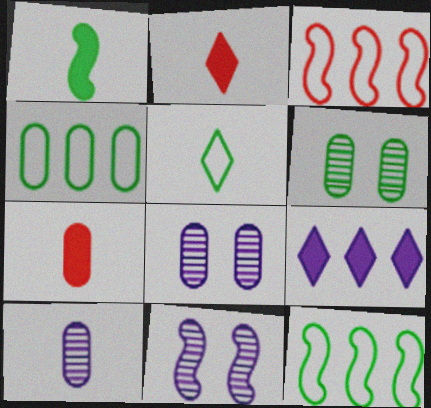[[1, 3, 11], 
[2, 4, 11], 
[2, 8, 12], 
[4, 7, 8]]